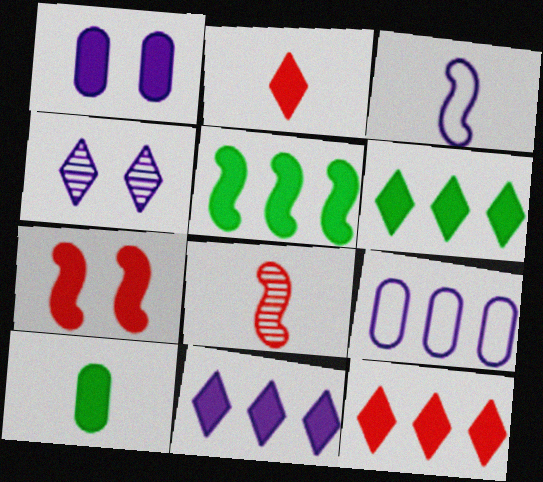[[1, 2, 5], 
[6, 11, 12], 
[7, 10, 11]]